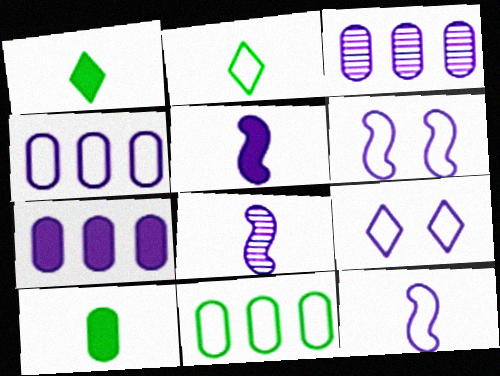[[3, 4, 7], 
[3, 5, 9], 
[4, 9, 12], 
[5, 8, 12], 
[7, 8, 9]]